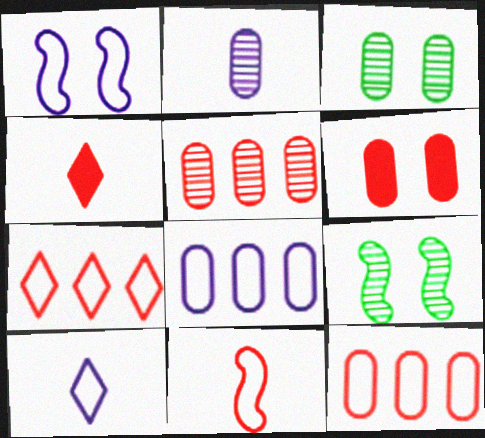[[1, 8, 10], 
[2, 3, 5], 
[4, 8, 9]]